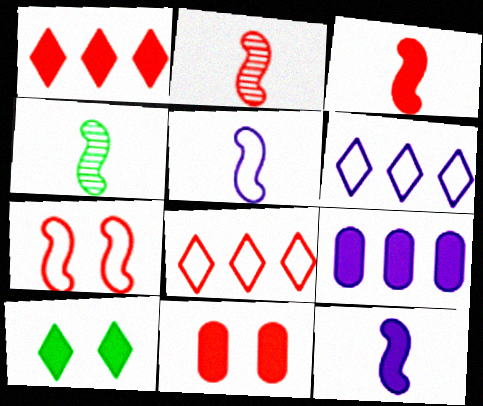[[1, 3, 11], 
[2, 8, 11], 
[3, 4, 5], 
[3, 9, 10], 
[4, 6, 11]]